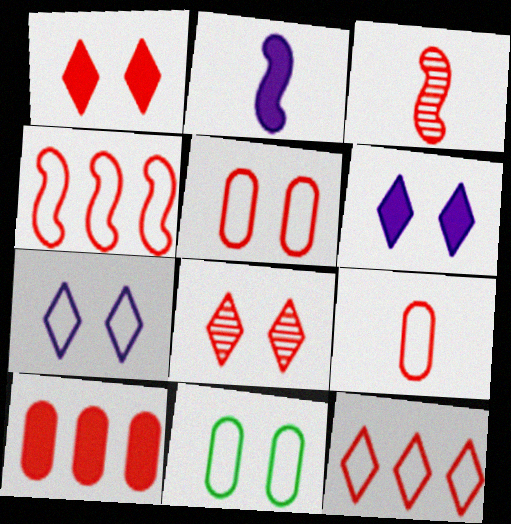[]